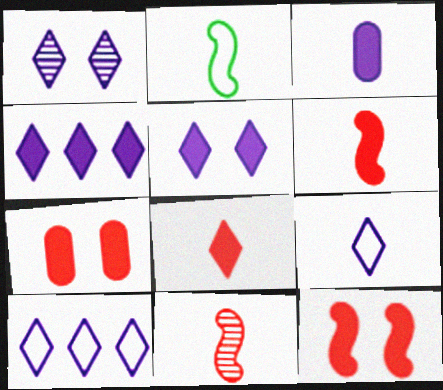[[1, 4, 9]]